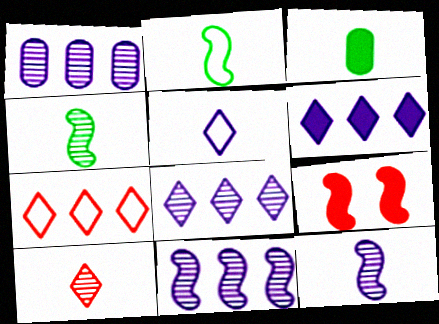[[1, 8, 11], 
[2, 9, 11], 
[3, 6, 9]]